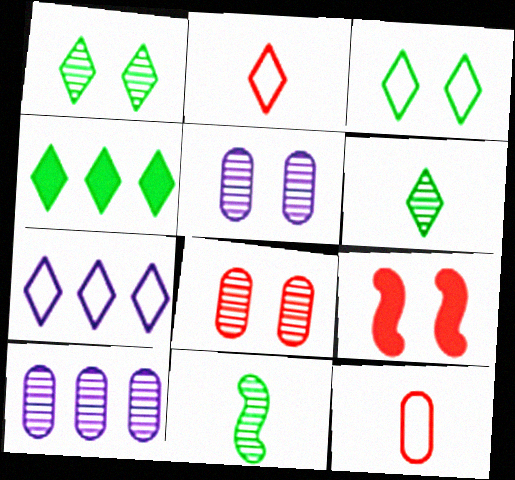[[2, 3, 7], 
[3, 4, 6], 
[3, 5, 9]]